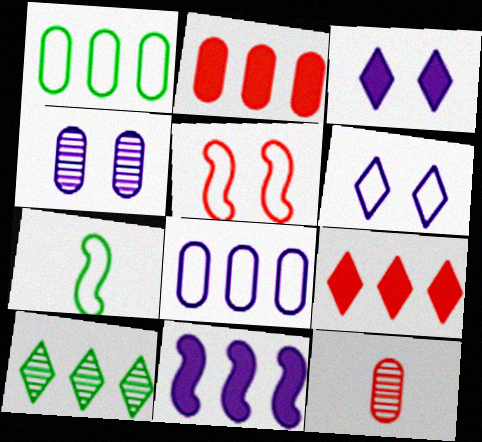[[4, 7, 9], 
[5, 9, 12]]